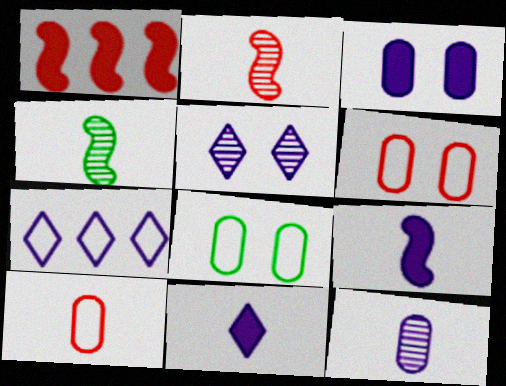[[4, 10, 11], 
[5, 7, 11]]